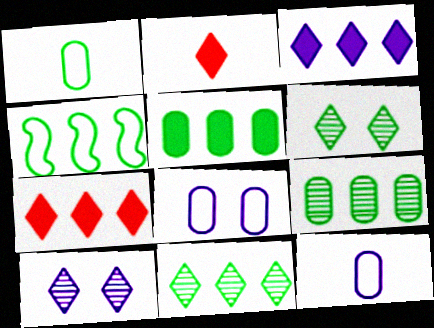[[4, 5, 11]]